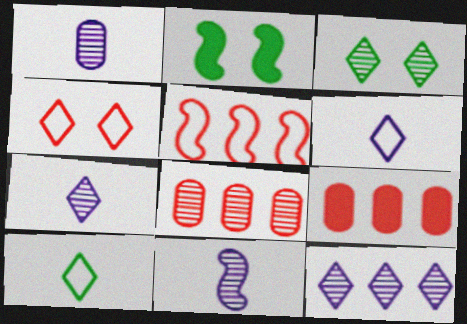[[1, 7, 11], 
[2, 5, 11], 
[2, 6, 8], 
[3, 8, 11]]